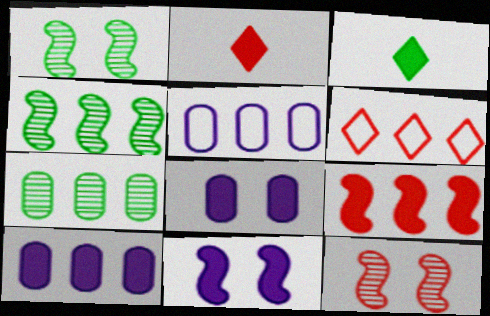[[1, 2, 5], 
[3, 5, 12], 
[3, 8, 9], 
[4, 6, 10]]